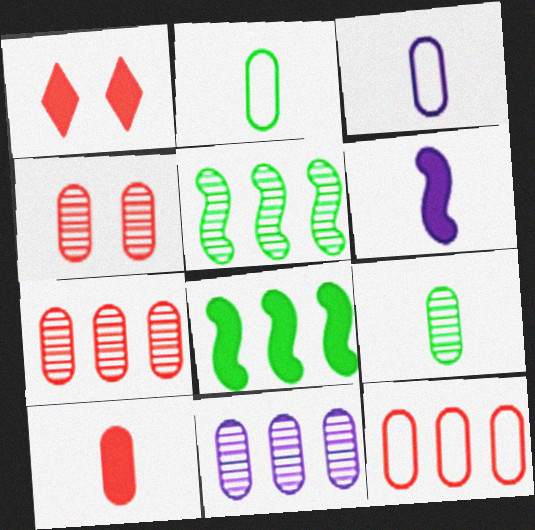[[1, 3, 5], 
[3, 9, 10], 
[4, 9, 11], 
[4, 10, 12]]